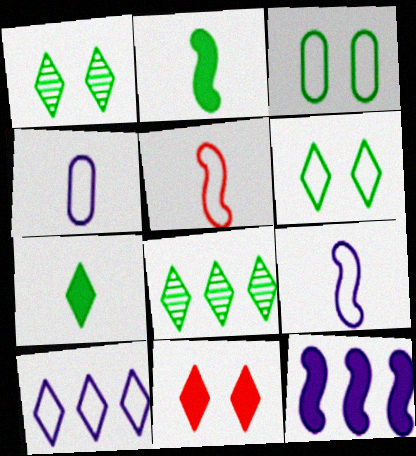[[2, 3, 8], 
[3, 5, 10], 
[6, 7, 8]]